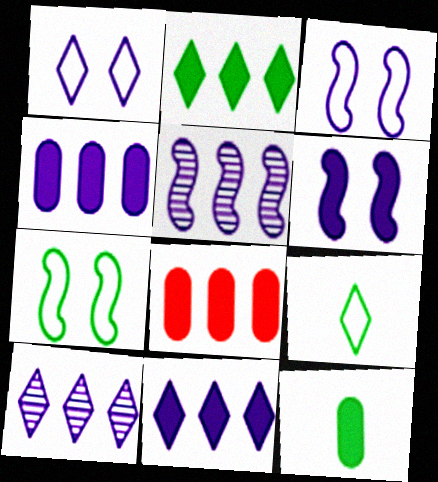[]